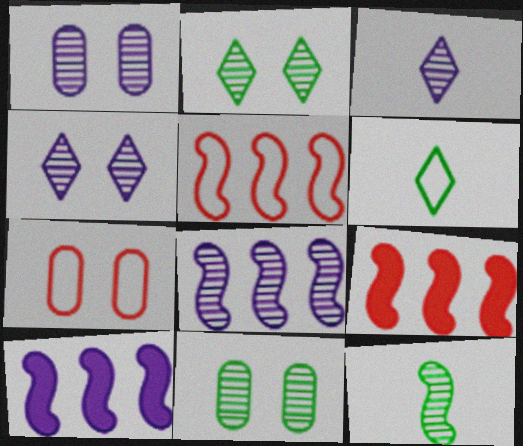[[1, 3, 8], 
[1, 6, 9]]